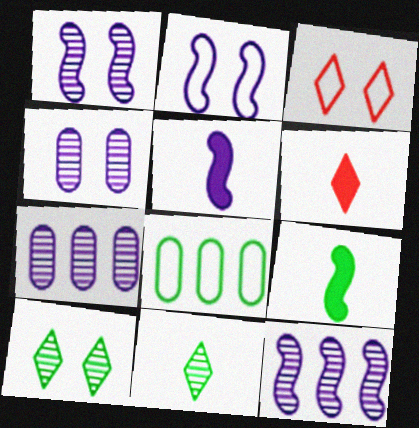[[1, 6, 8], 
[2, 5, 12], 
[3, 7, 9], 
[8, 9, 10]]